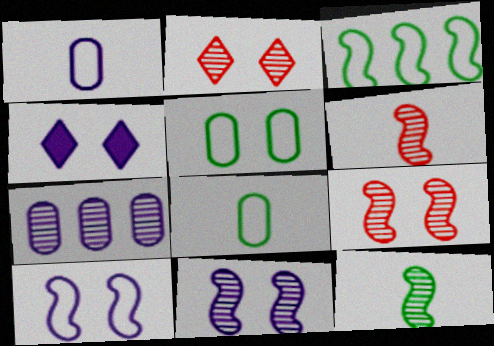[[2, 7, 12], 
[4, 5, 9]]